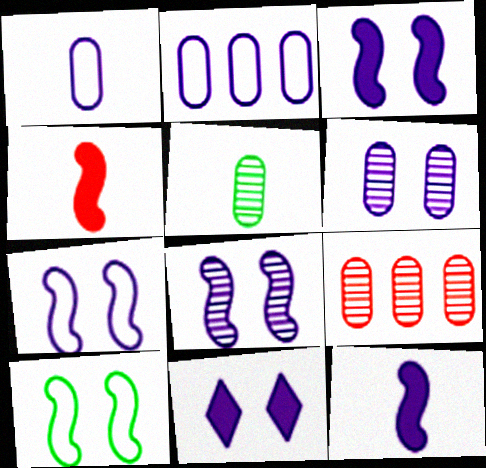[[3, 7, 8], 
[5, 6, 9], 
[6, 7, 11]]